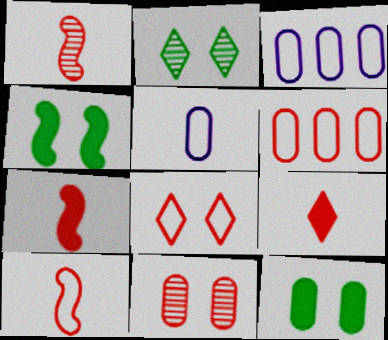[[1, 7, 10], 
[2, 3, 7], 
[6, 8, 10]]